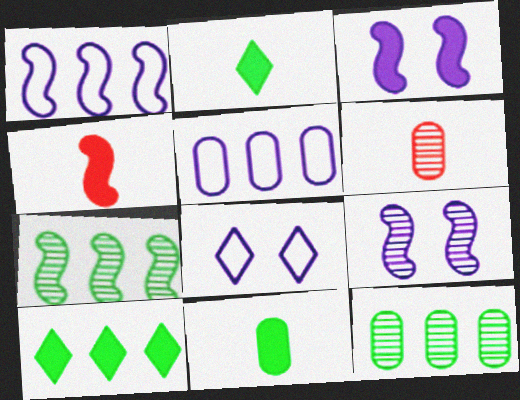[[4, 8, 12]]